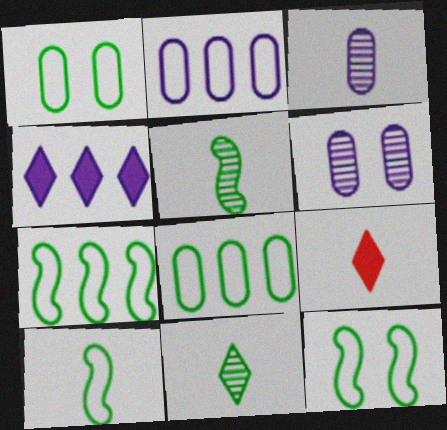[[3, 9, 10], 
[6, 7, 9], 
[7, 10, 12]]